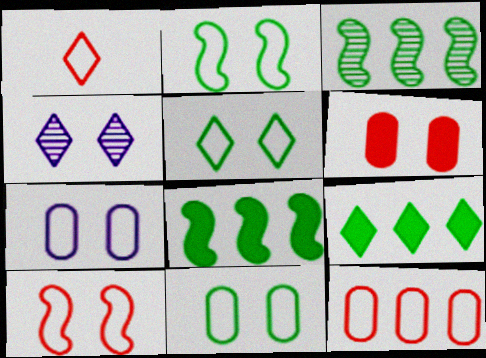[[1, 4, 9], 
[1, 10, 12], 
[2, 4, 6], 
[2, 5, 11], 
[5, 7, 10]]